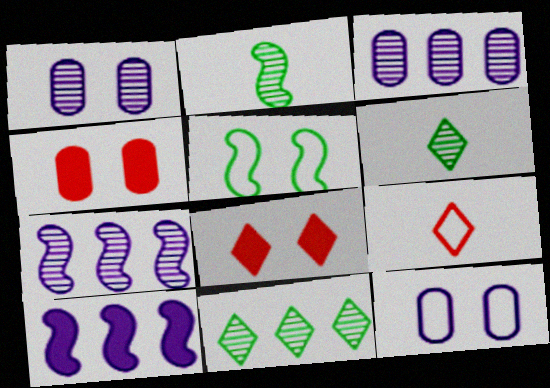[[1, 5, 8]]